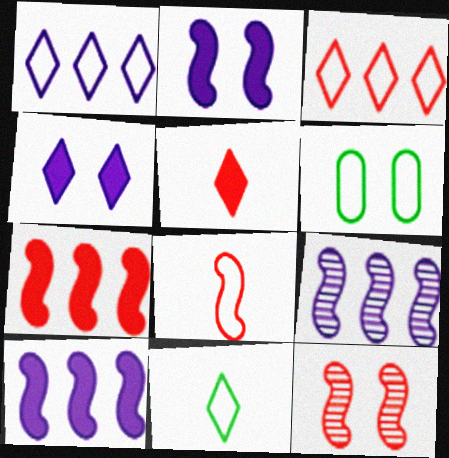[[1, 6, 8], 
[4, 6, 12], 
[5, 6, 9], 
[7, 8, 12]]